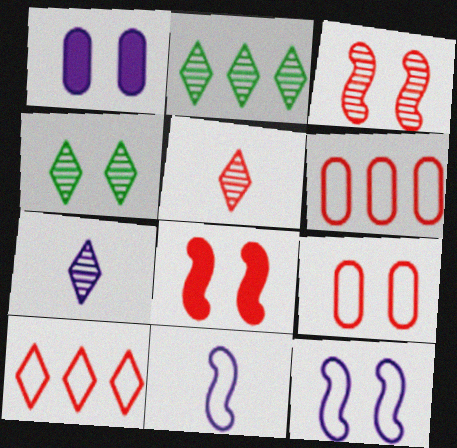[[5, 6, 8]]